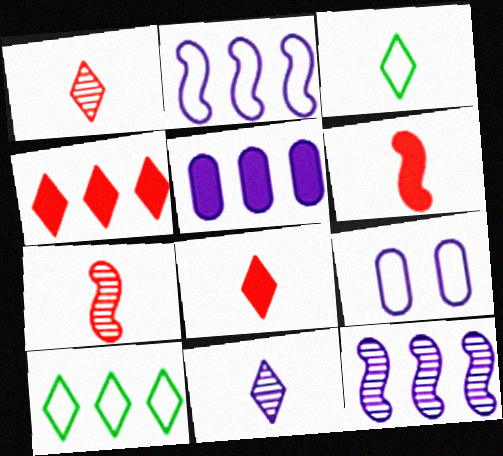[[3, 8, 11]]